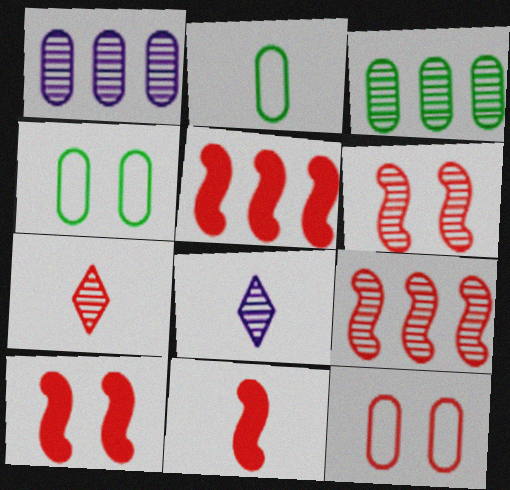[[2, 8, 11], 
[3, 6, 8], 
[4, 5, 8], 
[5, 7, 12], 
[5, 10, 11]]